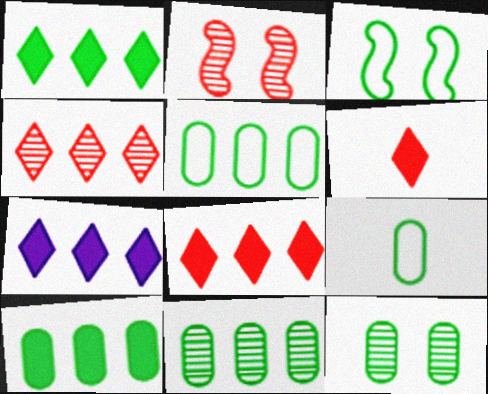[[1, 7, 8], 
[2, 7, 9], 
[5, 10, 11], 
[9, 10, 12]]